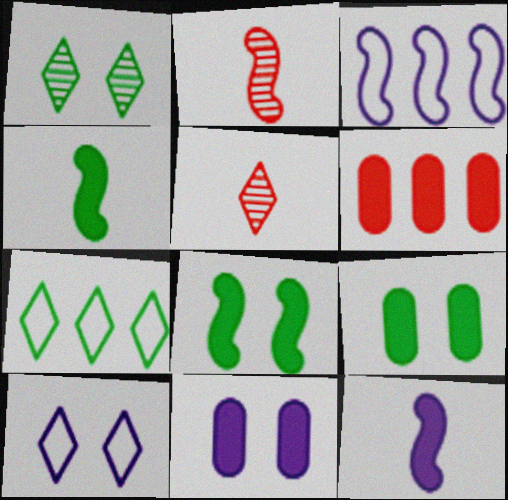[[2, 3, 8], 
[2, 7, 11], 
[3, 5, 9]]